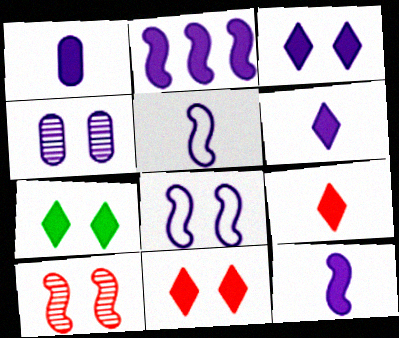[[1, 2, 3], 
[1, 6, 12], 
[3, 4, 8], 
[3, 7, 11]]